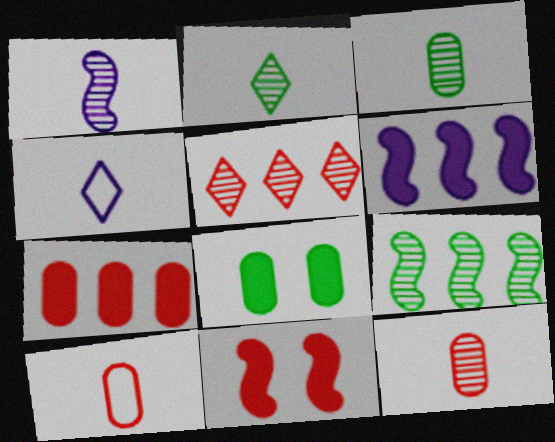[[1, 2, 12], 
[5, 10, 11]]